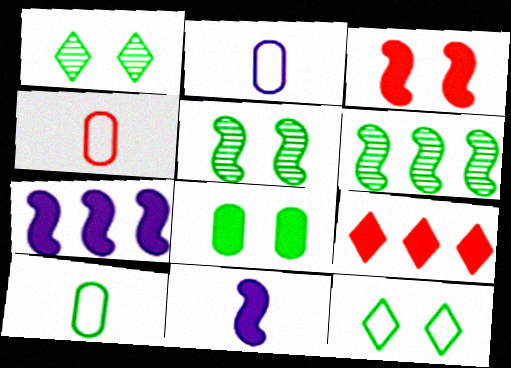[[1, 4, 7], 
[2, 4, 10], 
[2, 5, 9], 
[5, 8, 12], 
[8, 9, 11]]